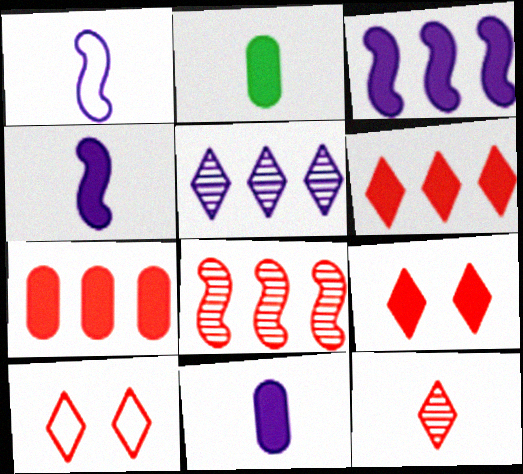[[1, 2, 12], 
[2, 3, 9], 
[6, 10, 12]]